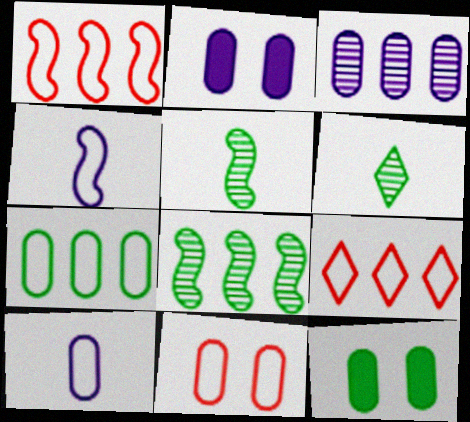[[1, 2, 6], 
[2, 3, 10], 
[2, 5, 9], 
[7, 10, 11]]